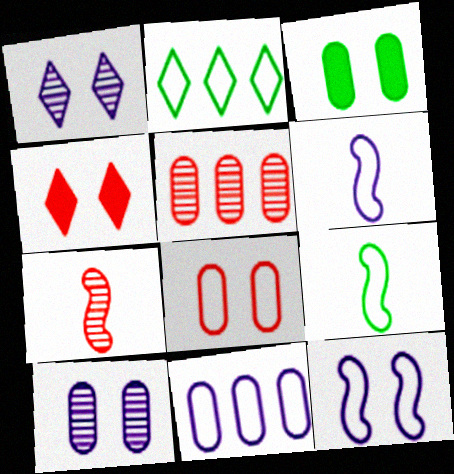[[2, 6, 8], 
[3, 8, 10]]